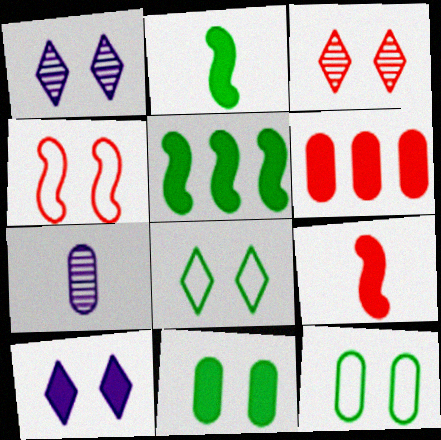[[1, 4, 11], 
[2, 6, 10], 
[3, 8, 10], 
[6, 7, 12]]